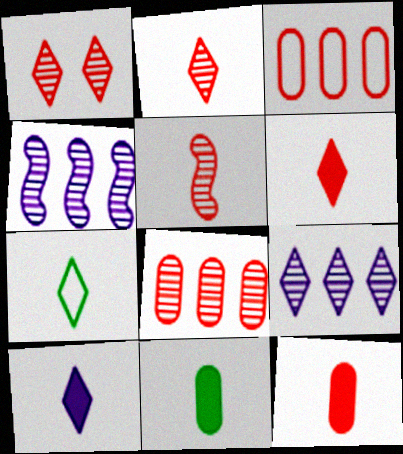[[1, 5, 8], 
[2, 7, 10]]